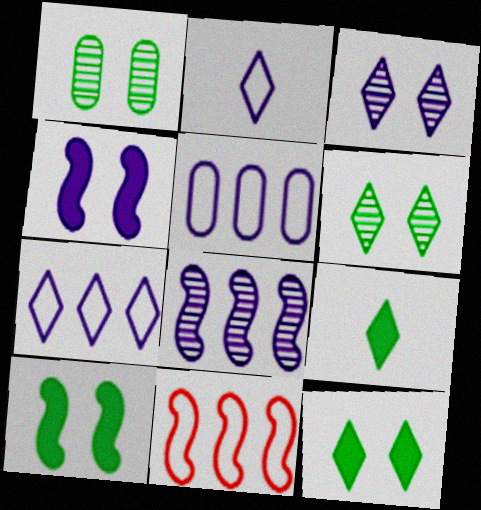[]